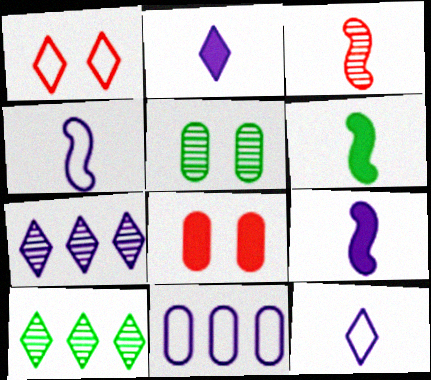[[1, 2, 10], 
[3, 4, 6], 
[3, 5, 7], 
[4, 8, 10]]